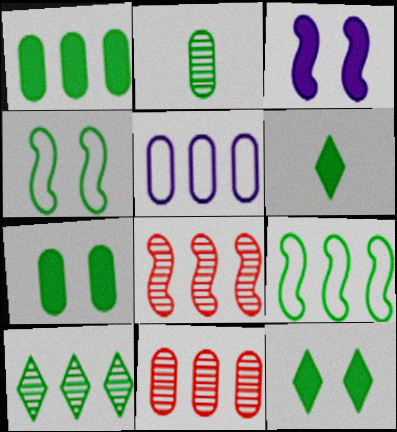[[1, 5, 11], 
[1, 9, 10], 
[2, 9, 12]]